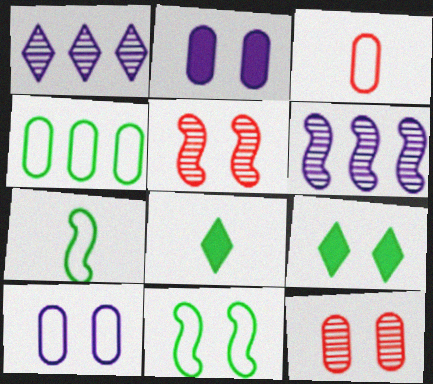[[3, 4, 10], 
[3, 6, 9], 
[5, 9, 10]]